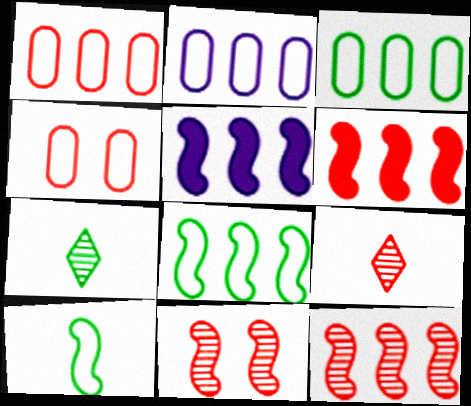[[1, 2, 3], 
[4, 5, 7], 
[4, 6, 9], 
[5, 8, 12], 
[5, 10, 11]]